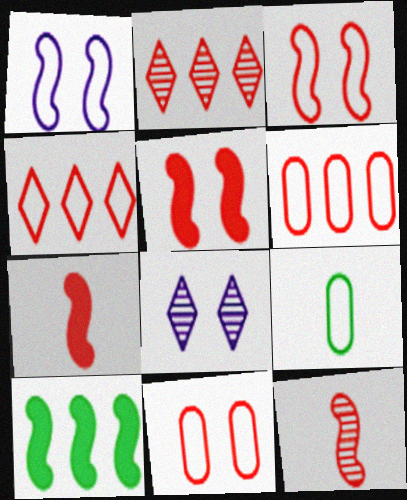[[1, 4, 9], 
[1, 10, 12], 
[2, 7, 11]]